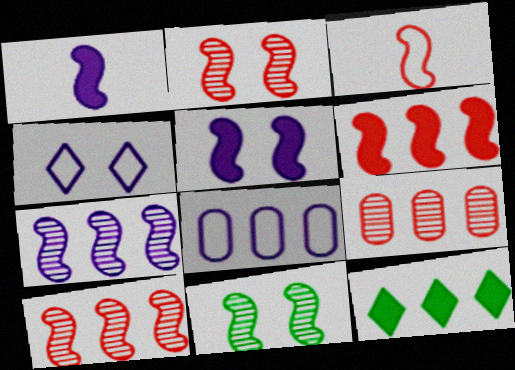[[2, 3, 6], 
[8, 10, 12]]